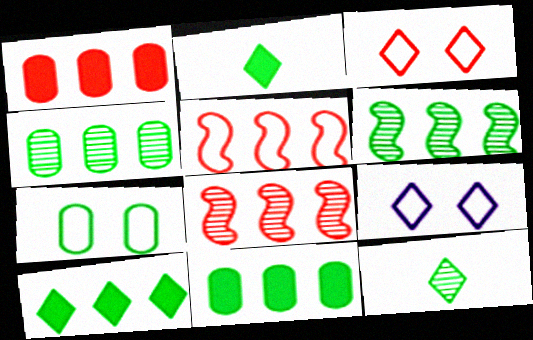[[2, 6, 7]]